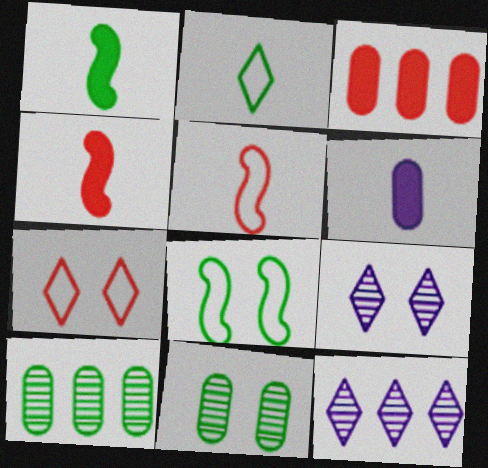[]